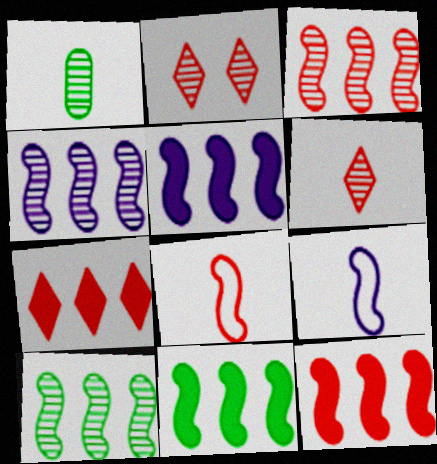[[1, 2, 4], 
[3, 4, 10], 
[5, 11, 12]]